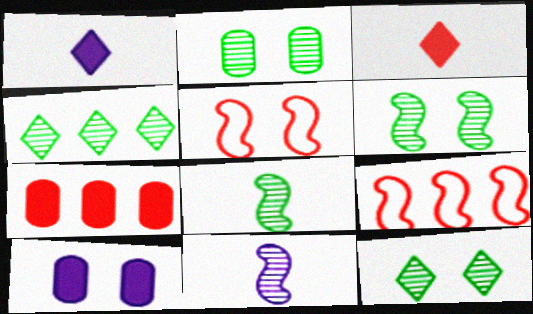[[1, 2, 9], 
[2, 4, 8], 
[2, 6, 12], 
[5, 10, 12]]